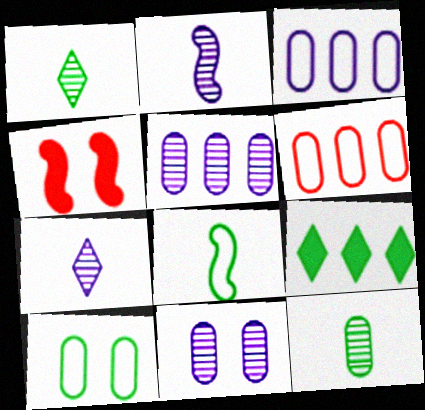[[1, 3, 4]]